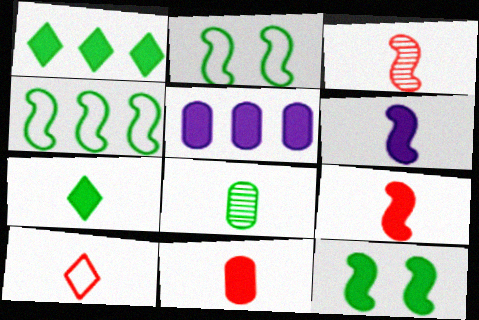[[1, 2, 8], 
[3, 10, 11], 
[6, 7, 11], 
[6, 8, 10]]